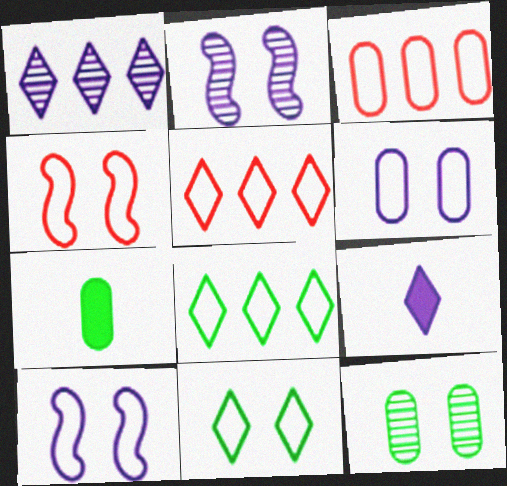[[1, 4, 7], 
[2, 5, 7], 
[4, 6, 11]]